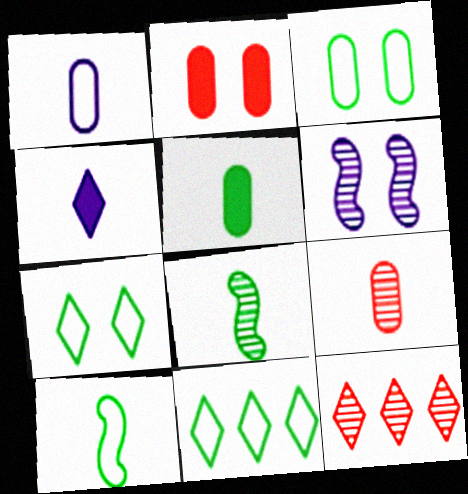[[1, 5, 9], 
[2, 6, 7], 
[3, 10, 11], 
[4, 7, 12], 
[4, 9, 10]]